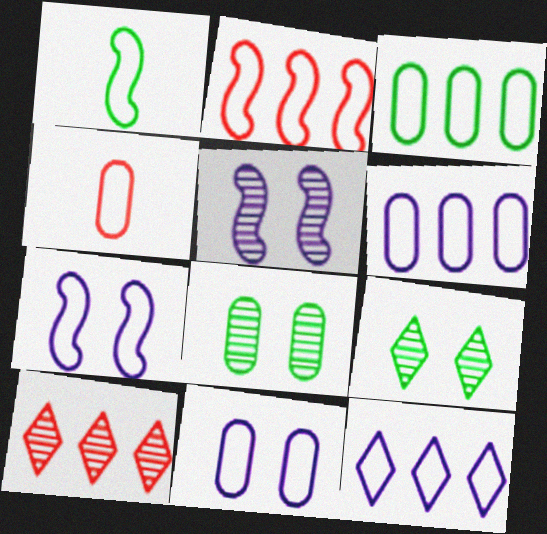[[1, 2, 7], 
[2, 3, 12], 
[3, 4, 11]]